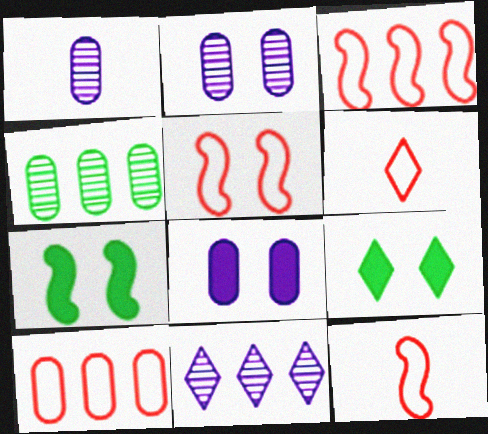[[1, 3, 9], 
[2, 5, 9], 
[3, 5, 12], 
[5, 6, 10], 
[6, 9, 11]]